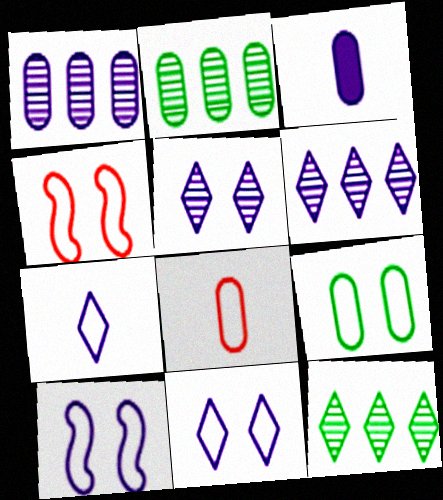[[3, 4, 12], 
[3, 6, 10], 
[4, 9, 11]]